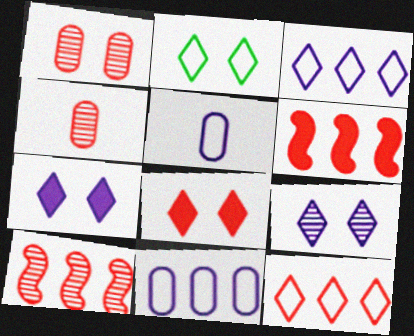[[2, 8, 9]]